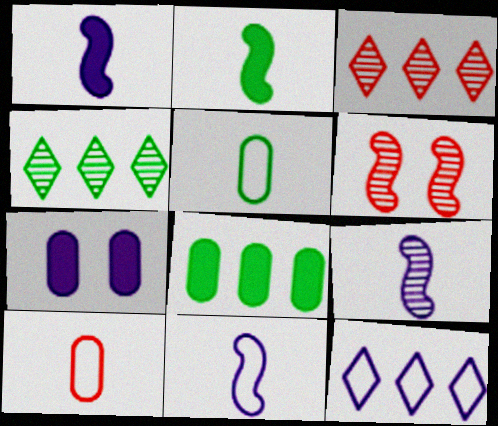[[1, 9, 11], 
[7, 9, 12]]